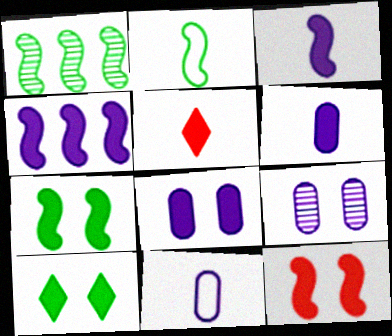[[1, 2, 7], 
[8, 10, 12]]